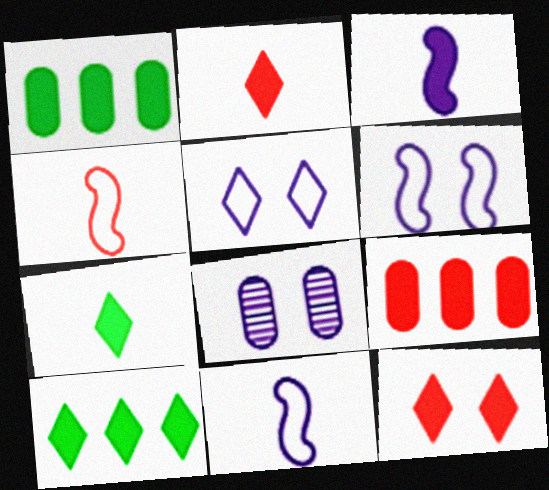[[1, 3, 12], 
[4, 8, 10]]